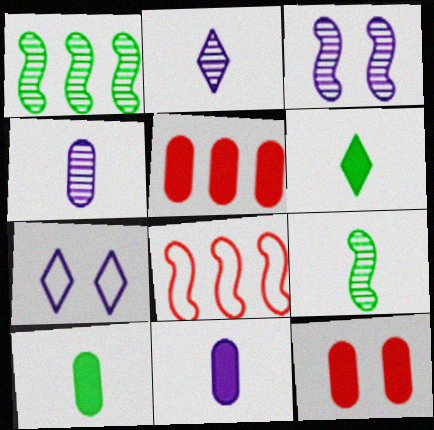[[5, 7, 9]]